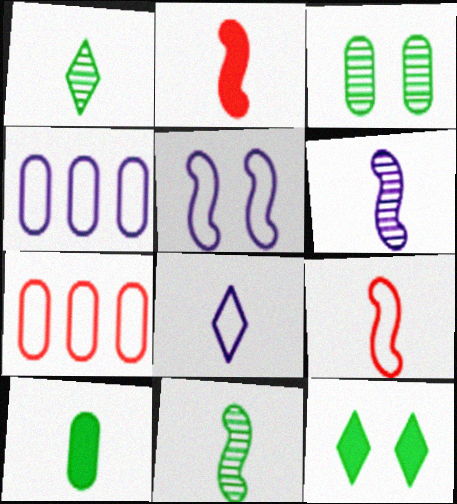[[4, 5, 8], 
[6, 7, 12]]